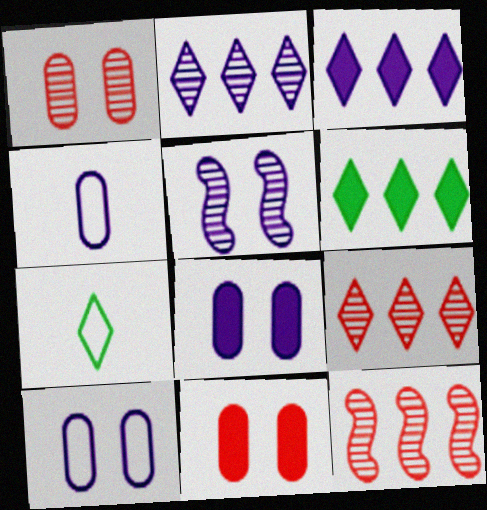[[3, 4, 5], 
[7, 8, 12]]